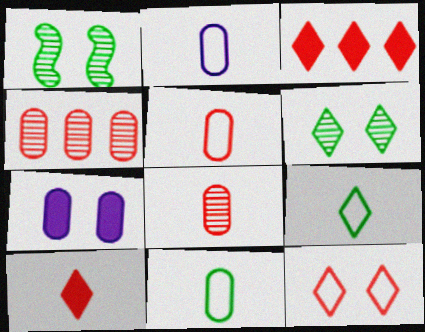[[1, 2, 3], 
[1, 7, 12], 
[2, 5, 11], 
[4, 7, 11]]